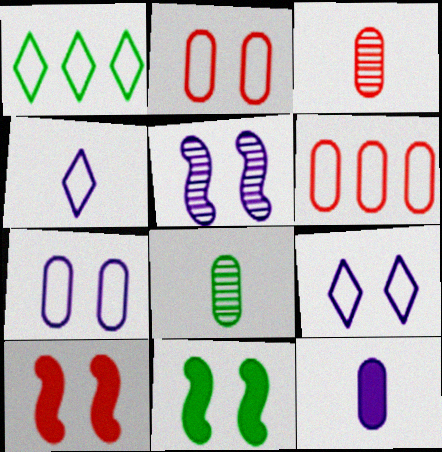[[1, 8, 11]]